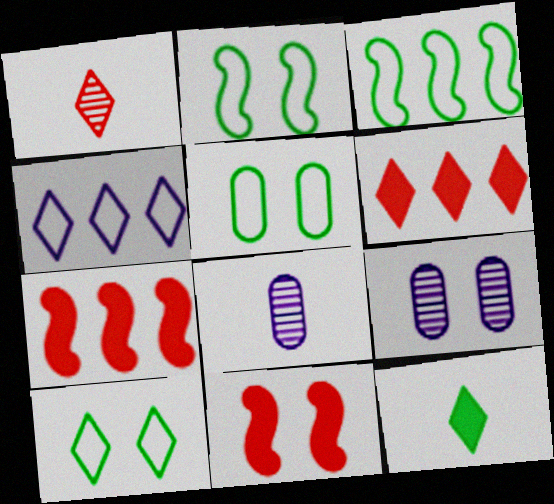[[2, 5, 10], 
[2, 6, 8], 
[7, 8, 10], 
[9, 10, 11]]